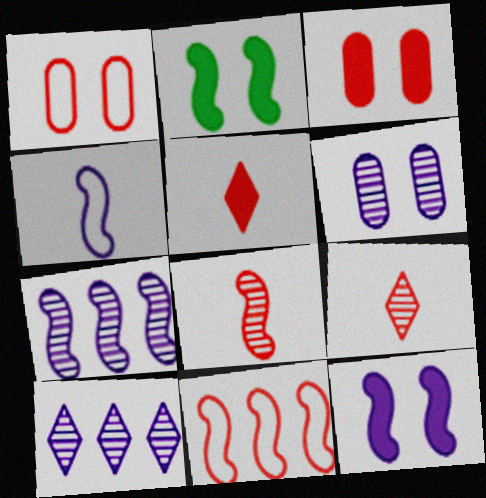[[3, 9, 11], 
[4, 7, 12]]